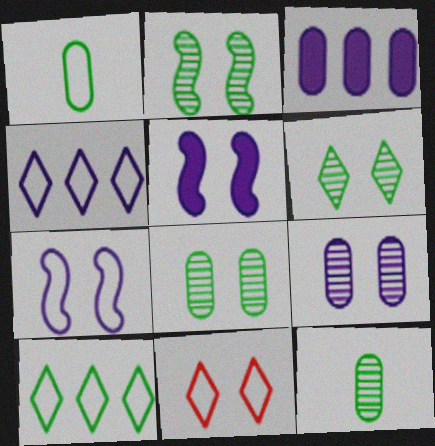[[2, 6, 8], 
[5, 8, 11]]